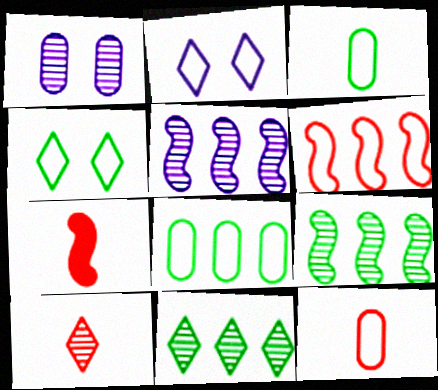[[1, 9, 10], 
[2, 3, 6], 
[7, 10, 12]]